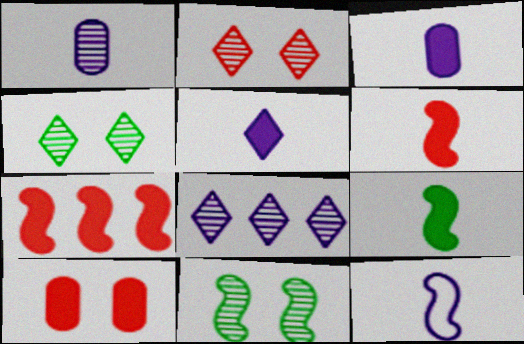[[1, 5, 12], 
[7, 11, 12]]